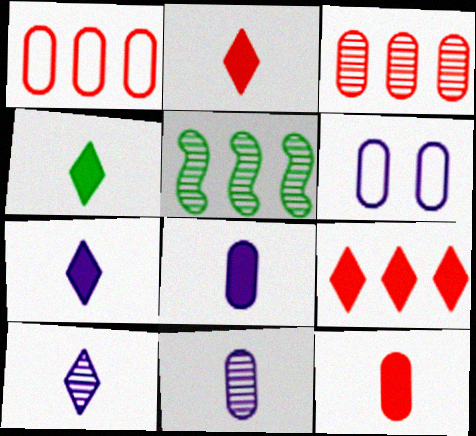[[2, 4, 7], 
[2, 5, 6]]